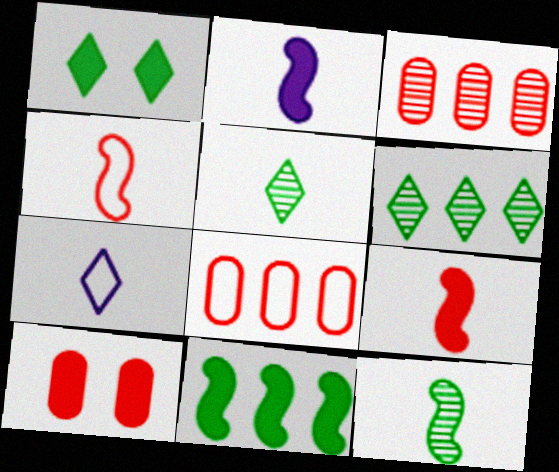[[2, 4, 12]]